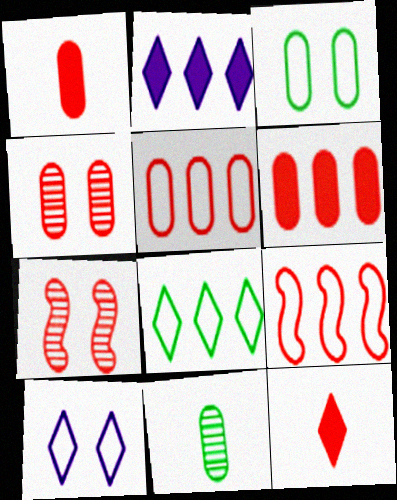[[1, 4, 5], 
[4, 9, 12], 
[5, 7, 12]]